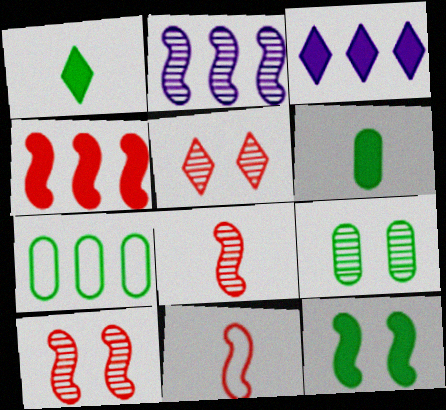[[2, 11, 12], 
[3, 9, 11], 
[4, 10, 11], 
[6, 7, 9]]